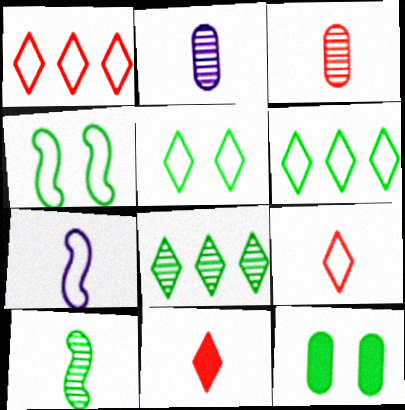[[6, 10, 12]]